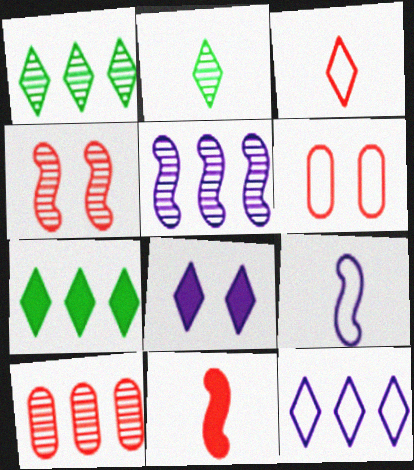[[1, 3, 8], 
[1, 5, 10]]